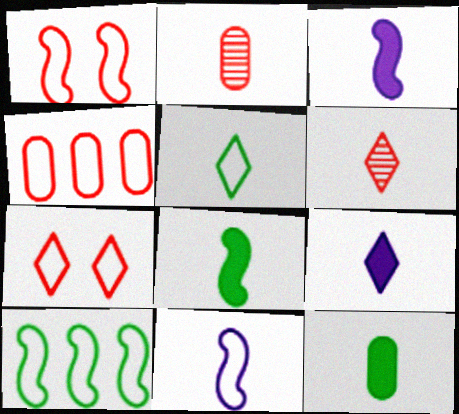[[1, 10, 11], 
[2, 3, 5], 
[5, 6, 9], 
[6, 11, 12]]